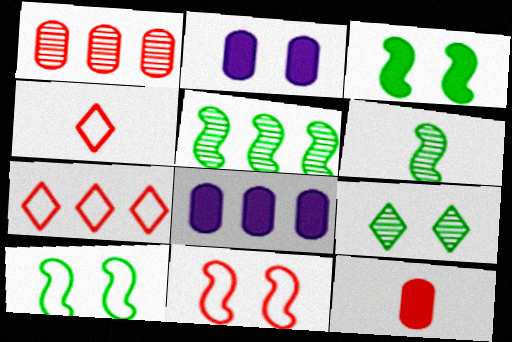[[2, 4, 5], 
[2, 6, 7], 
[2, 9, 11], 
[5, 7, 8]]